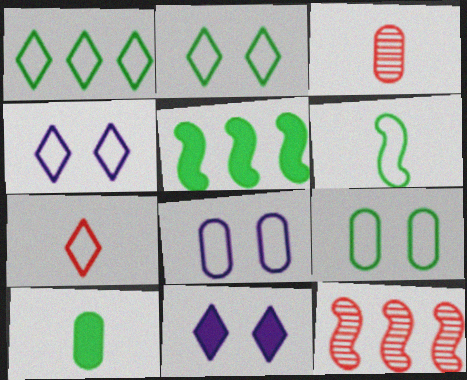[[1, 4, 7], 
[1, 6, 9], 
[3, 4, 5], 
[4, 10, 12]]